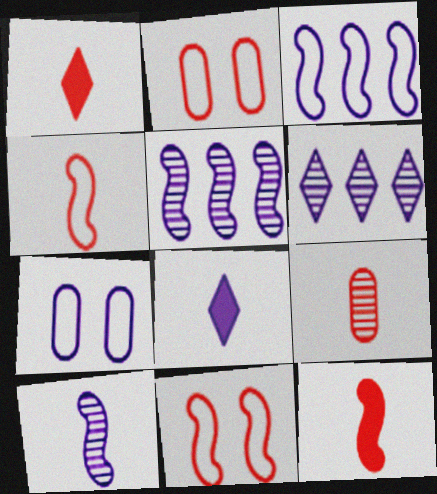[[1, 4, 9], 
[5, 7, 8]]